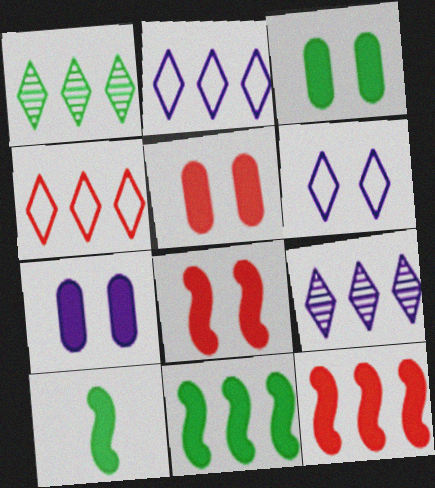[[3, 5, 7]]